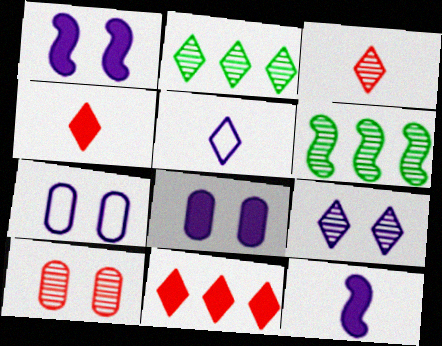[[1, 7, 9], 
[2, 3, 9], 
[4, 6, 7]]